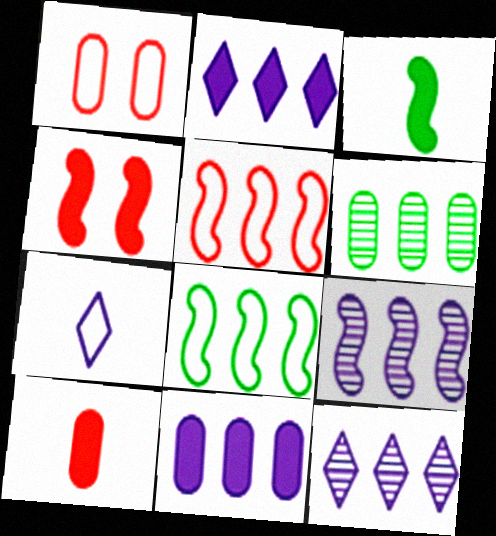[[1, 3, 12], 
[1, 7, 8], 
[2, 5, 6], 
[4, 6, 7]]